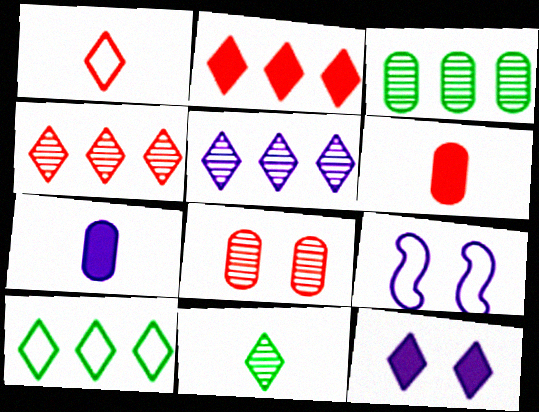[[2, 5, 10], 
[5, 7, 9]]